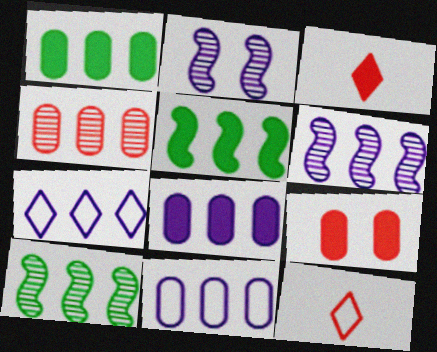[[1, 2, 12], 
[1, 4, 11], 
[4, 5, 7], 
[6, 7, 8]]